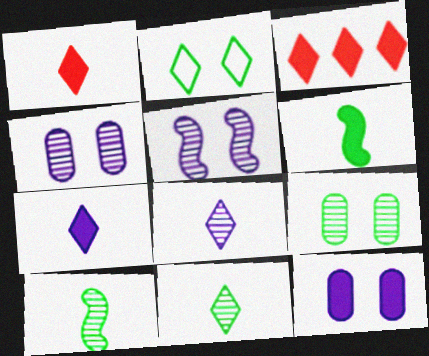[[2, 3, 8], 
[3, 6, 12]]